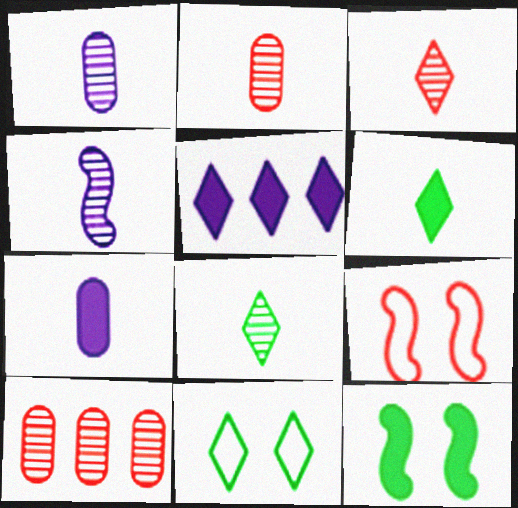[[2, 4, 8], 
[3, 5, 11]]